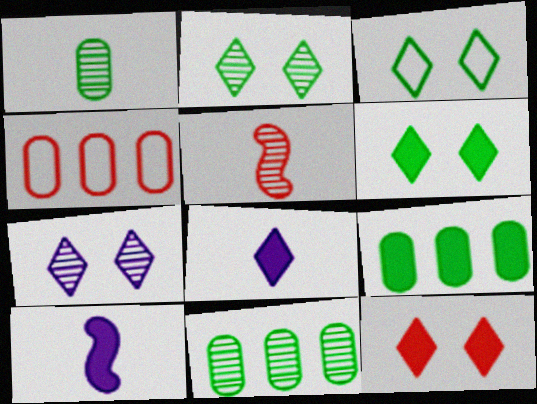[[2, 3, 6], 
[2, 4, 10], 
[3, 7, 12], 
[4, 5, 12], 
[5, 7, 11], 
[9, 10, 12]]